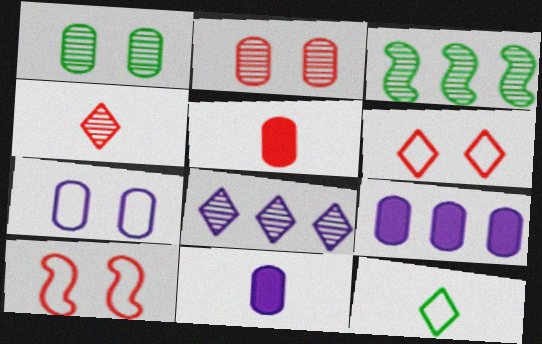[[3, 6, 11]]